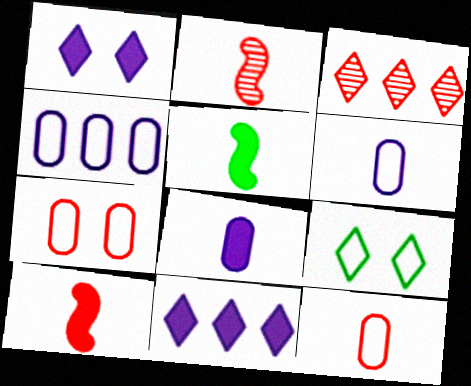[[3, 7, 10]]